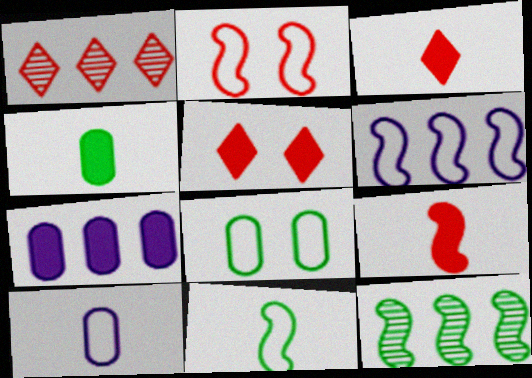[[2, 6, 11], 
[5, 10, 12]]